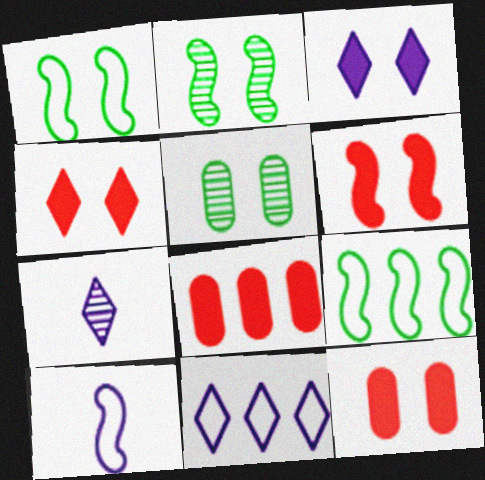[[1, 7, 8], 
[3, 7, 11], 
[4, 6, 12], 
[7, 9, 12]]